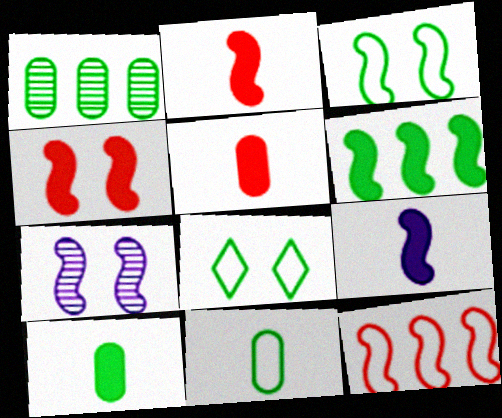[[3, 4, 7], 
[4, 6, 9]]